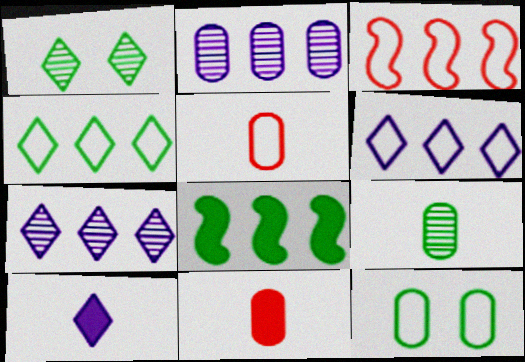[[2, 11, 12]]